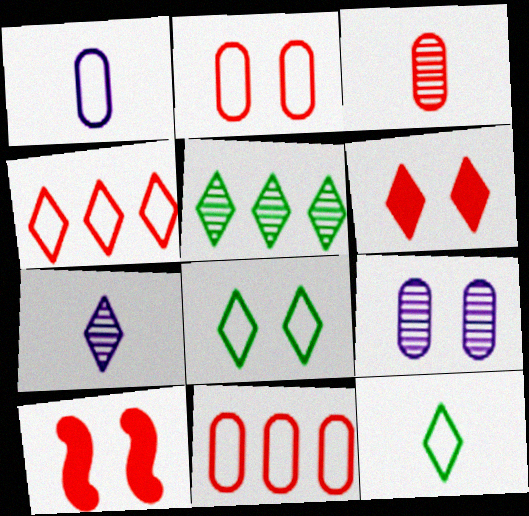[[1, 5, 10], 
[3, 4, 10], 
[8, 9, 10]]